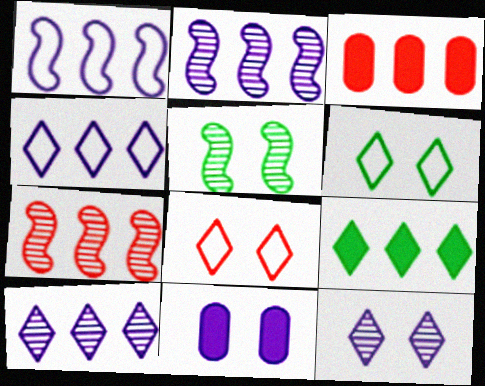[[5, 8, 11]]